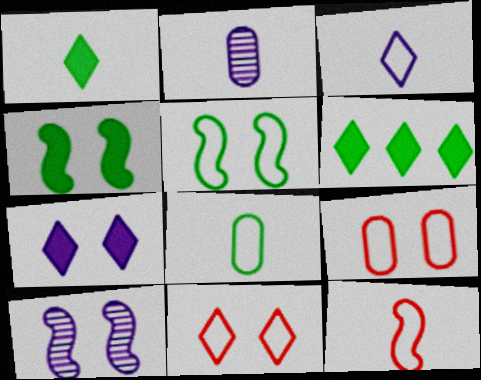[[1, 2, 12], 
[3, 8, 12]]